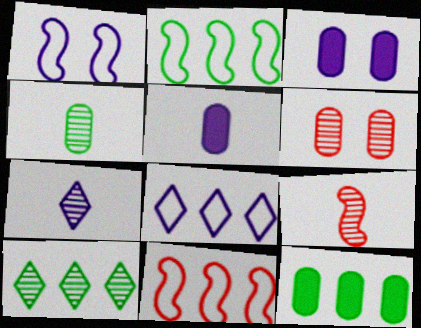[[2, 10, 12], 
[4, 7, 9]]